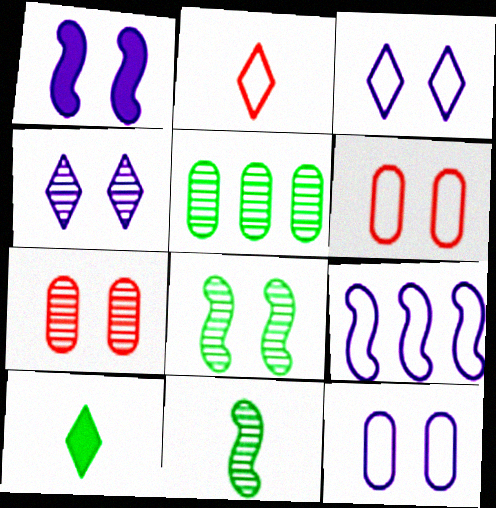[[1, 2, 5], 
[1, 4, 12], 
[4, 7, 8], 
[7, 9, 10]]